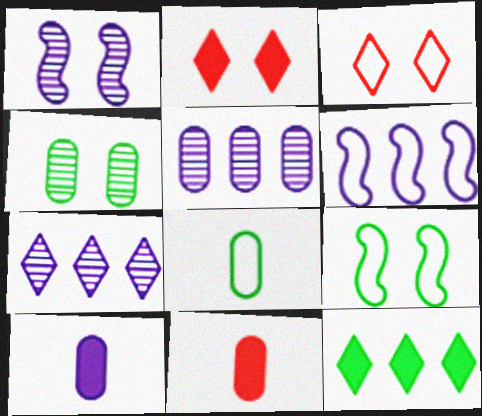[[3, 6, 8], 
[7, 9, 11]]